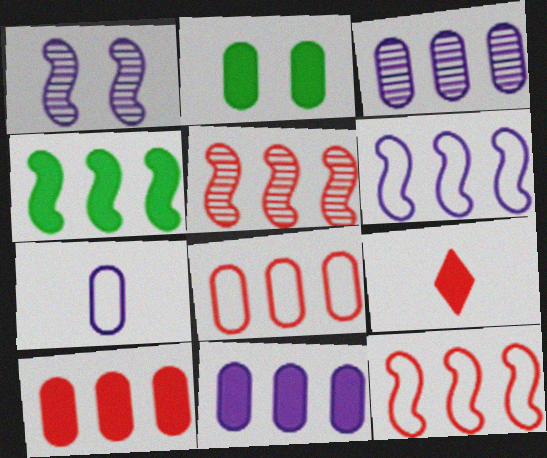[[4, 5, 6]]